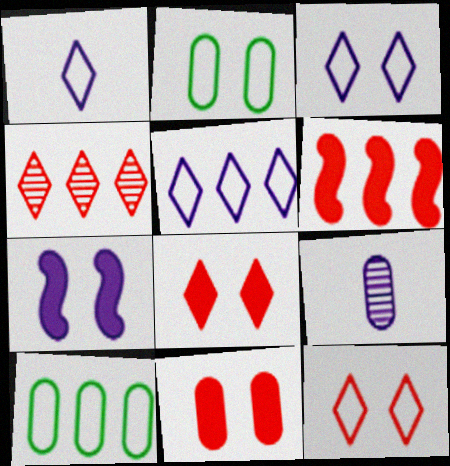[[1, 3, 5], 
[5, 7, 9], 
[9, 10, 11]]